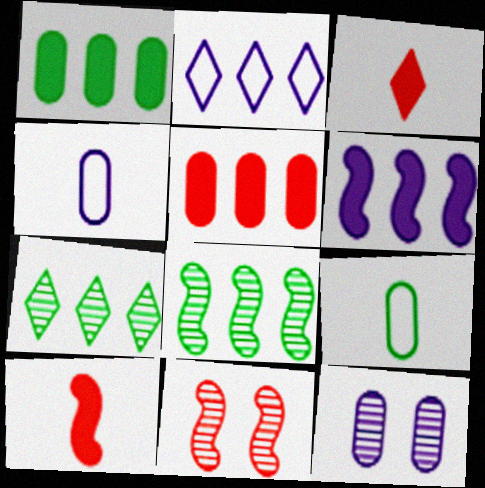[[2, 5, 8], 
[5, 9, 12]]